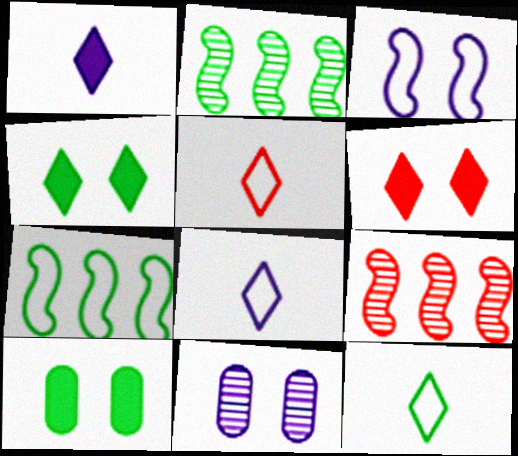[[2, 10, 12], 
[5, 8, 12], 
[8, 9, 10]]